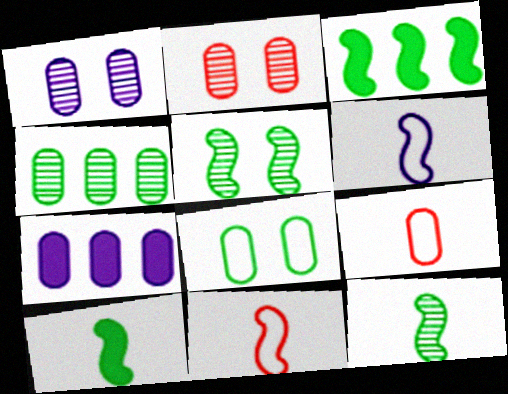[]